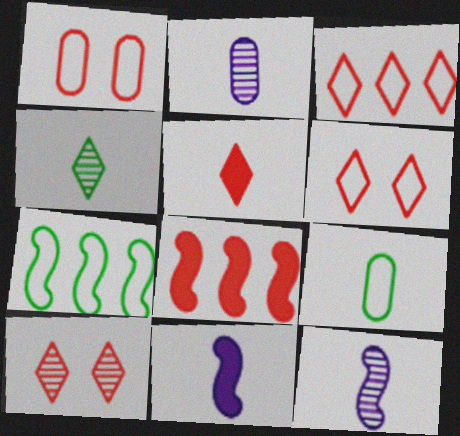[[3, 5, 10], 
[5, 9, 12]]